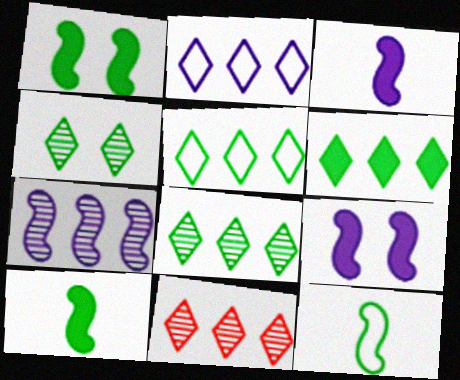[[2, 6, 11], 
[5, 6, 8]]